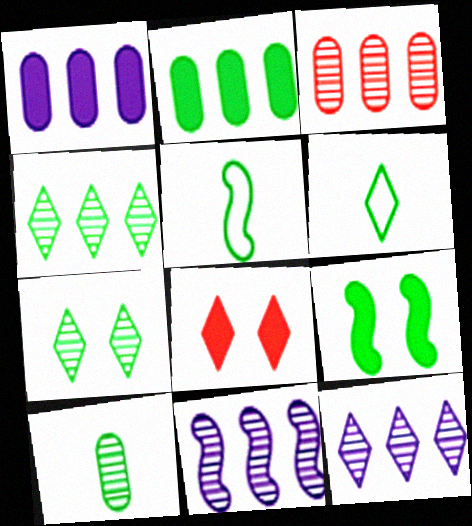[[2, 5, 7], 
[3, 4, 11], 
[6, 8, 12]]